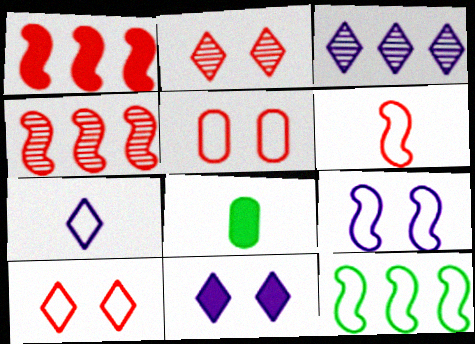[[1, 8, 11], 
[3, 7, 11], 
[5, 7, 12], 
[6, 9, 12]]